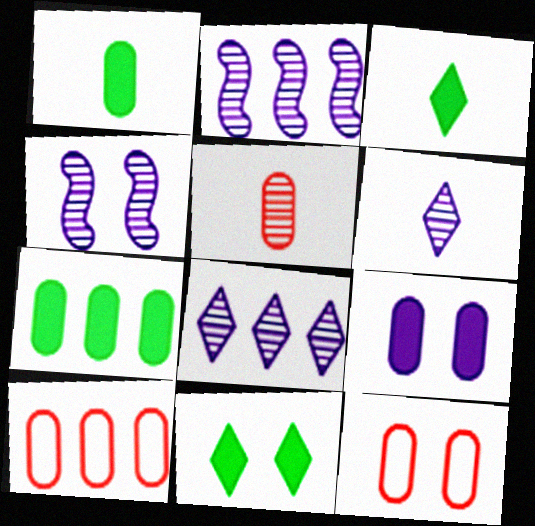[[2, 3, 12], 
[3, 4, 10], 
[4, 11, 12]]